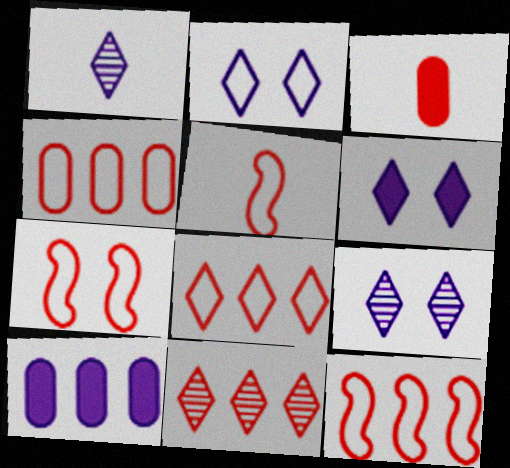[[2, 6, 9], 
[3, 7, 11], 
[4, 8, 12], 
[5, 7, 12]]